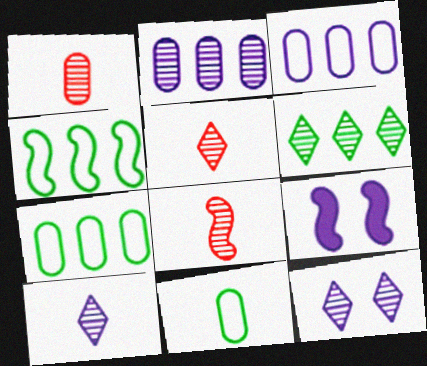[[1, 5, 8], 
[3, 9, 10], 
[4, 8, 9], 
[5, 6, 12], 
[5, 7, 9]]